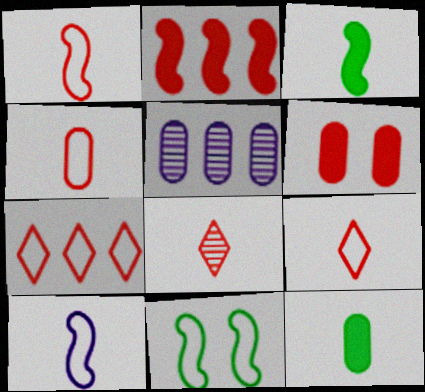[[1, 4, 9], 
[8, 10, 12]]